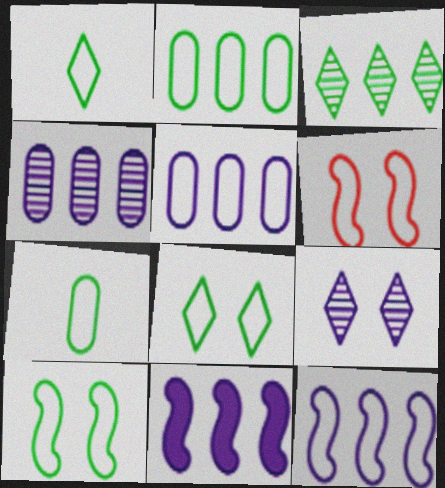[[1, 2, 10], 
[1, 5, 6]]